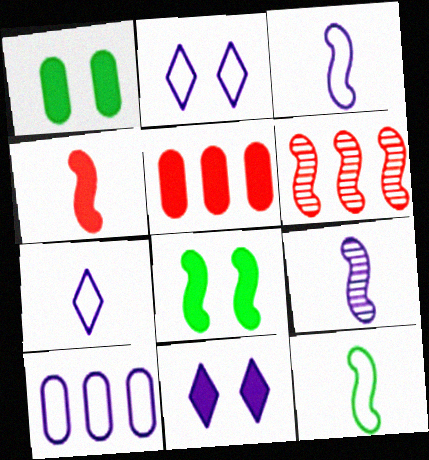[[1, 6, 7], 
[2, 3, 10], 
[3, 6, 8], 
[4, 9, 12], 
[9, 10, 11]]